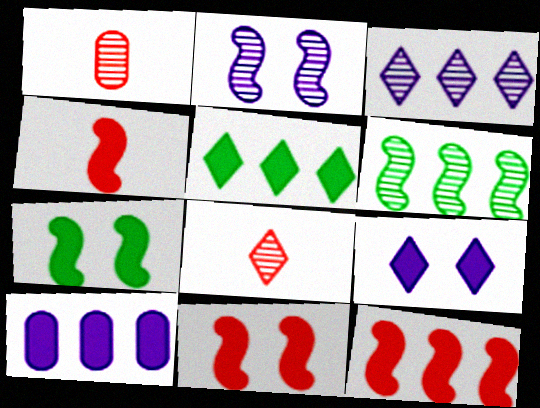[[4, 11, 12], 
[5, 10, 12]]